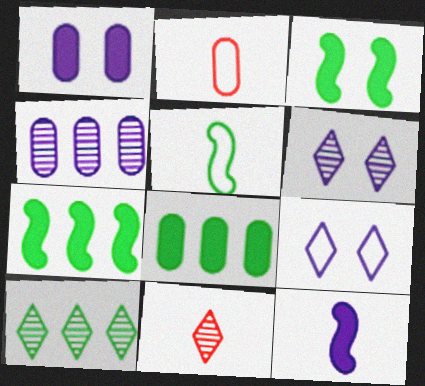[[2, 6, 7], 
[4, 9, 12], 
[6, 10, 11]]